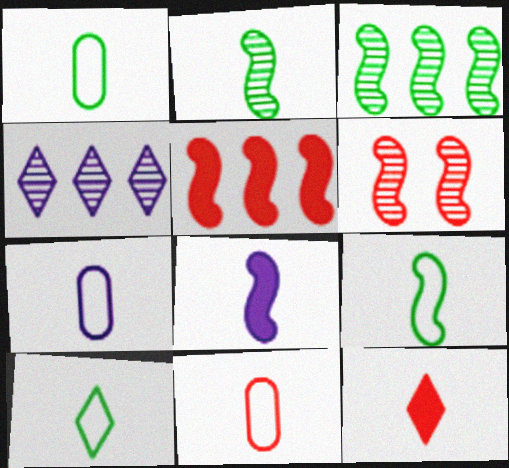[[1, 7, 11], 
[1, 9, 10], 
[2, 7, 12]]